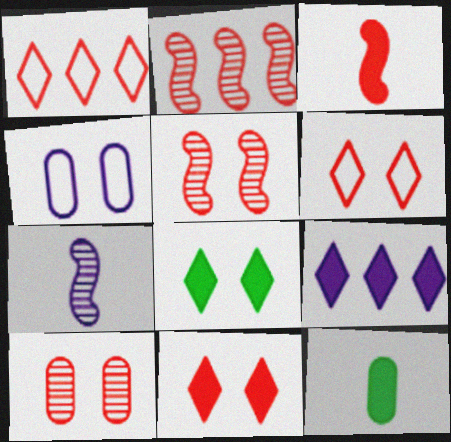[[1, 3, 10], 
[4, 5, 8], 
[4, 7, 9]]